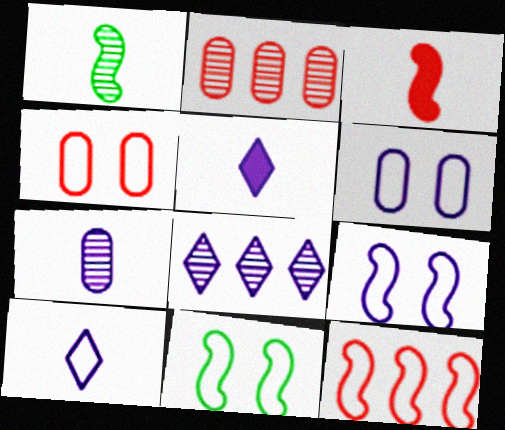[[2, 5, 11]]